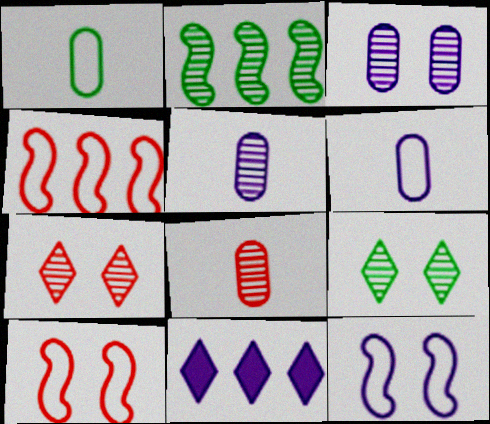[[2, 5, 7], 
[5, 11, 12]]